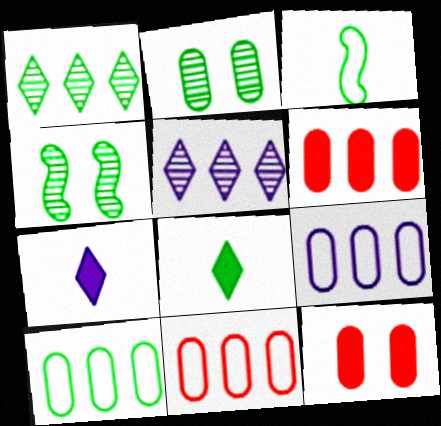[[3, 5, 12], 
[4, 7, 11], 
[4, 8, 10], 
[9, 10, 11]]